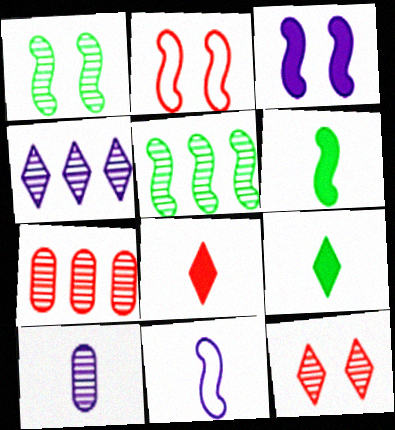[[1, 2, 3], 
[2, 7, 8], 
[4, 5, 7], 
[5, 10, 12]]